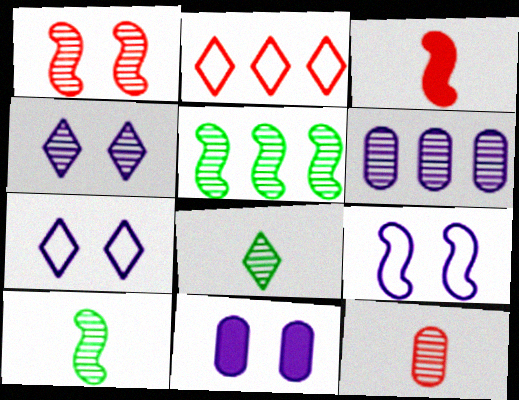[[1, 6, 8], 
[2, 10, 11], 
[3, 5, 9], 
[4, 5, 12], 
[4, 9, 11]]